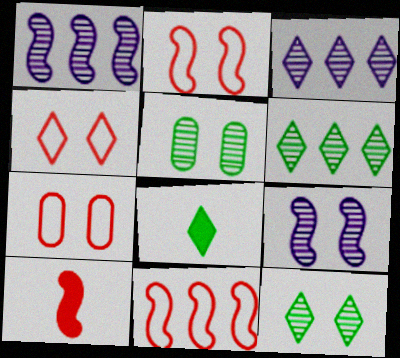[[1, 7, 8], 
[2, 4, 7], 
[3, 4, 8]]